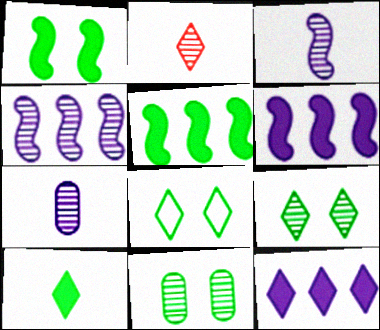[[1, 8, 11], 
[2, 4, 11], 
[2, 8, 12]]